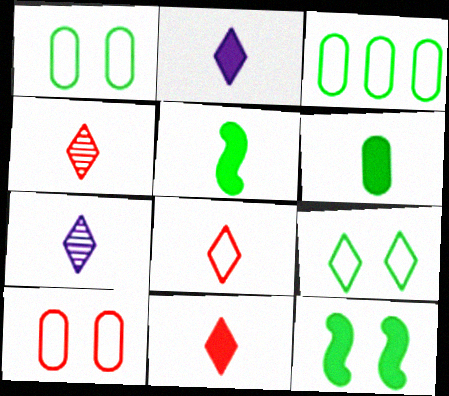[[4, 8, 11]]